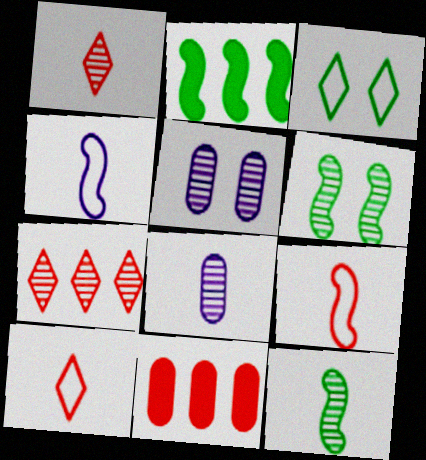[[1, 8, 12], 
[2, 5, 10], 
[5, 7, 12], 
[6, 7, 8]]